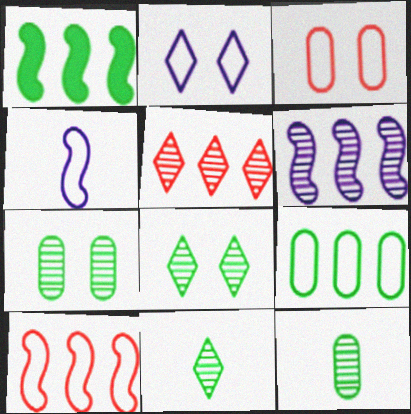[[1, 6, 10]]